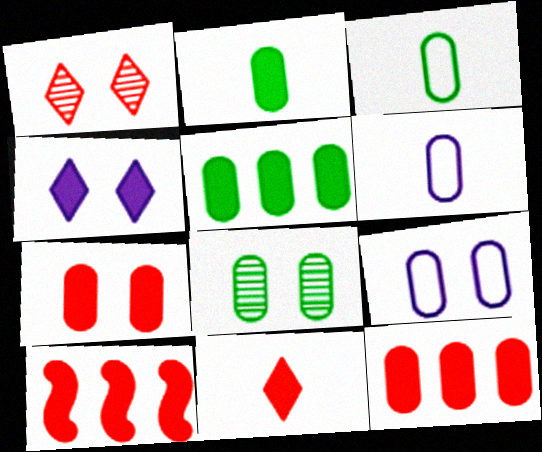[[2, 4, 10], 
[3, 5, 8], 
[6, 8, 12], 
[7, 8, 9], 
[7, 10, 11]]